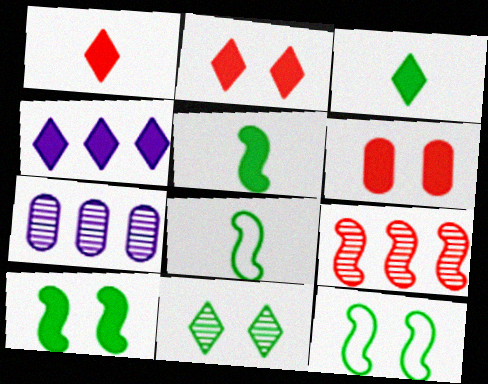[[1, 7, 12], 
[2, 3, 4], 
[2, 7, 8], 
[4, 5, 6]]